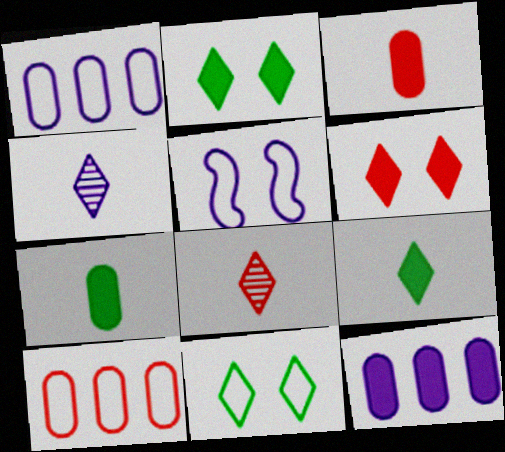[[4, 5, 12]]